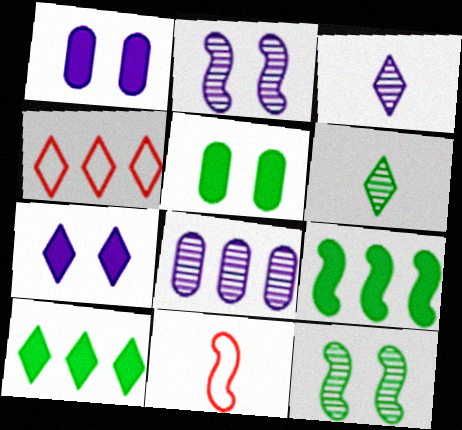[[2, 3, 8], 
[2, 9, 11], 
[4, 6, 7], 
[4, 8, 9]]